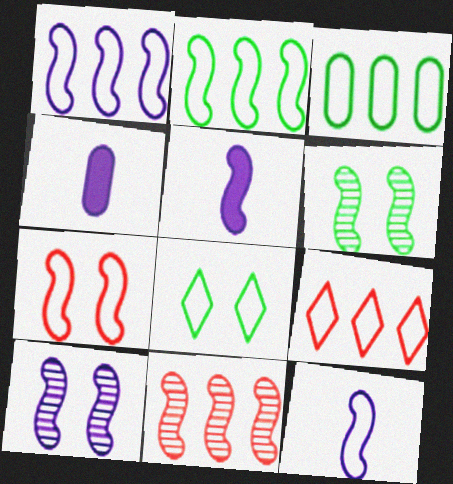[[1, 3, 9], 
[1, 5, 10], 
[2, 7, 12], 
[4, 6, 9], 
[4, 8, 11]]